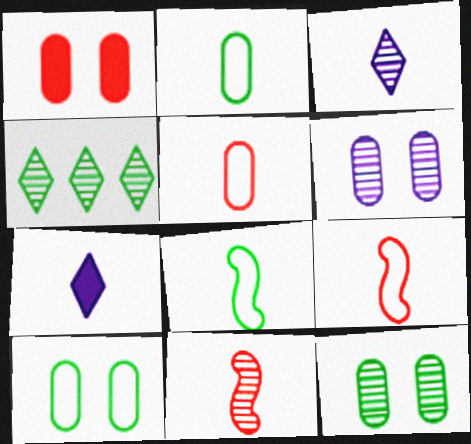[[1, 6, 10], 
[2, 7, 11], 
[4, 6, 11]]